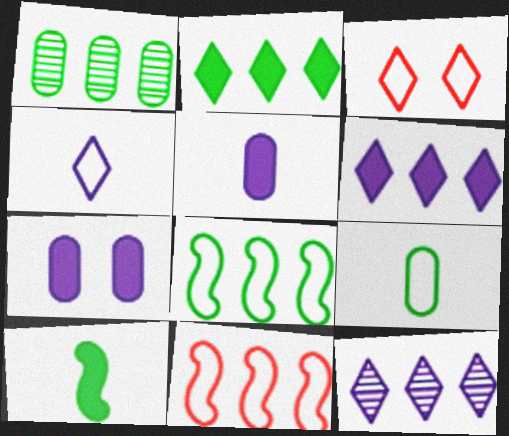[[1, 2, 8], 
[1, 6, 11]]